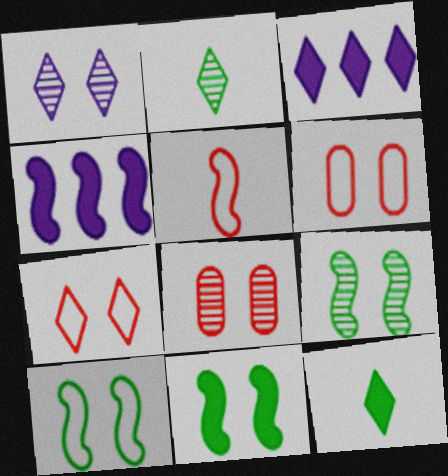[[1, 6, 11], 
[1, 8, 9], 
[2, 3, 7], 
[2, 4, 6], 
[4, 5, 9], 
[9, 10, 11]]